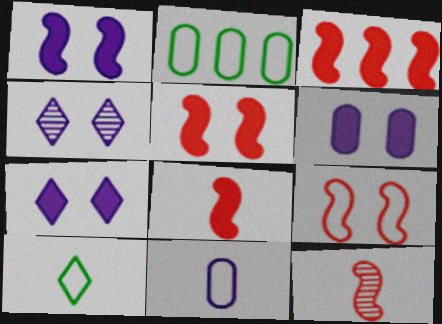[[1, 6, 7], 
[2, 4, 8], 
[2, 7, 12], 
[3, 5, 8], 
[3, 9, 12]]